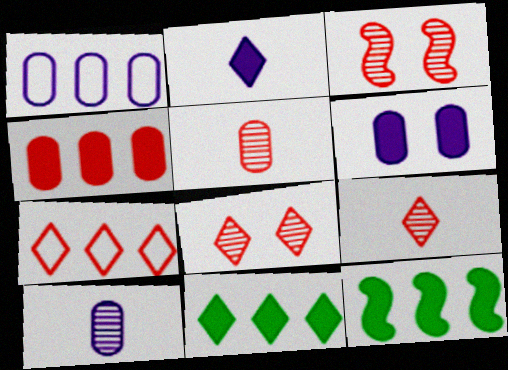[[1, 6, 10]]